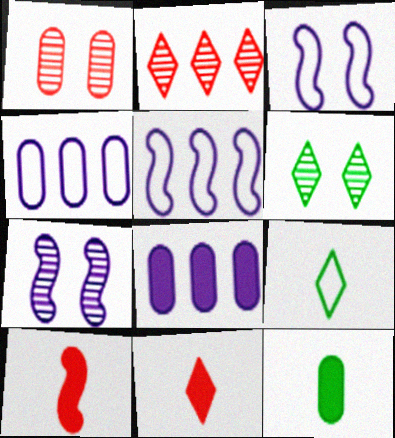[[1, 4, 12], 
[1, 6, 7], 
[2, 3, 12], 
[4, 6, 10]]